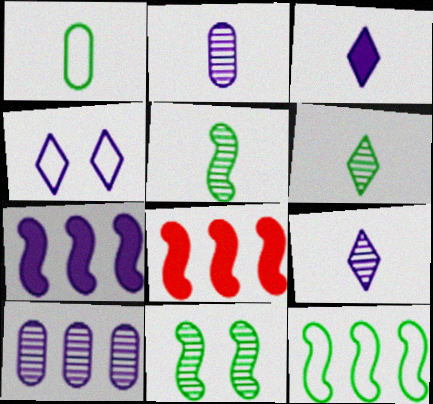[[2, 4, 7]]